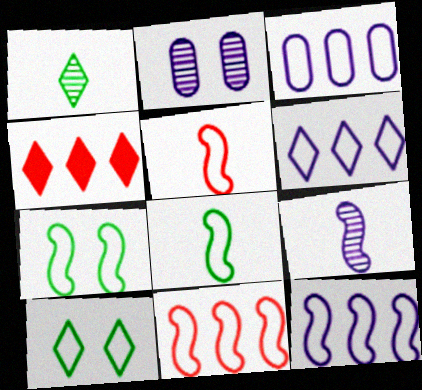[[2, 4, 8], 
[3, 5, 10], 
[3, 6, 12], 
[5, 7, 12]]